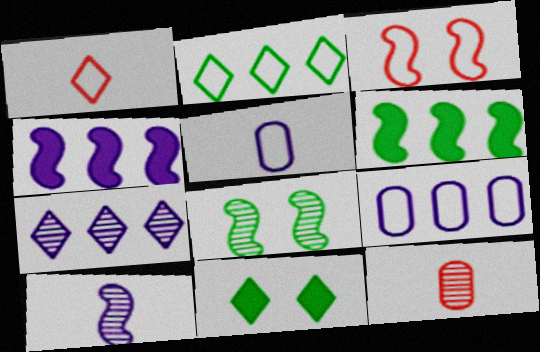[[1, 7, 11], 
[2, 3, 5], 
[3, 6, 10], 
[4, 7, 9], 
[7, 8, 12]]